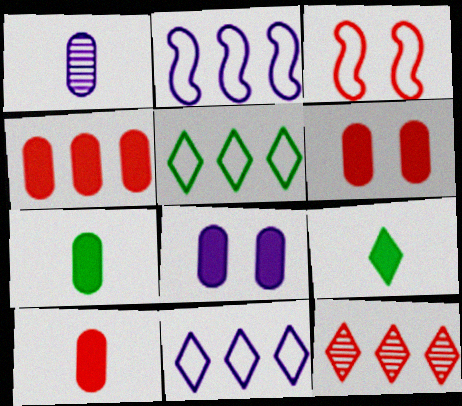[[3, 10, 12], 
[4, 6, 10], 
[4, 7, 8]]